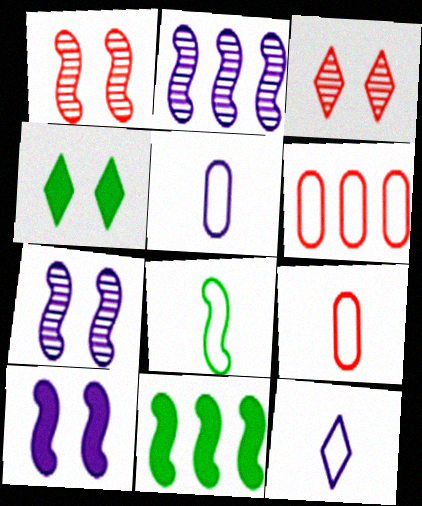[[2, 4, 9], 
[3, 5, 11], 
[8, 9, 12]]